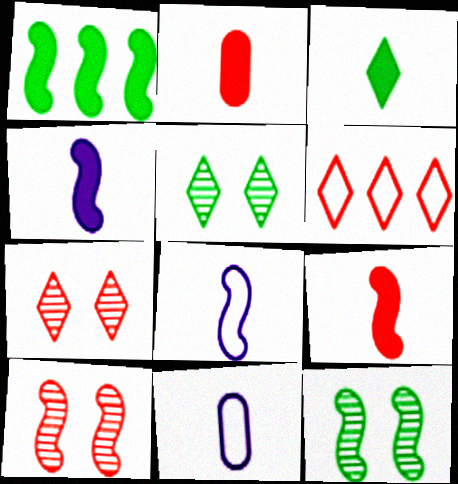[[1, 7, 11], 
[1, 8, 10], 
[2, 3, 4], 
[2, 6, 10]]